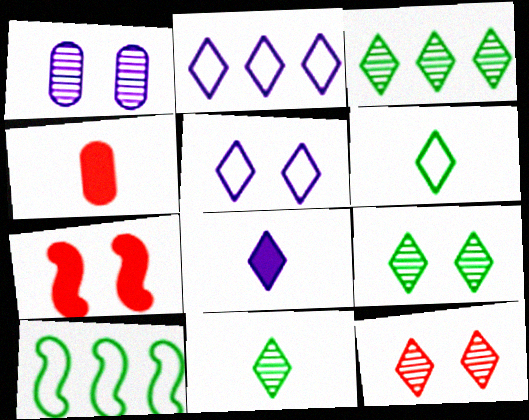[[3, 9, 11]]